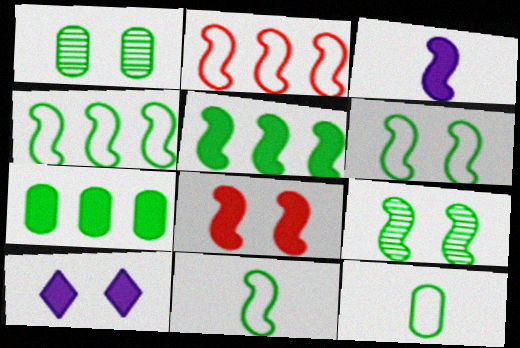[[1, 7, 12], 
[2, 3, 9], 
[3, 5, 8], 
[4, 6, 11], 
[5, 9, 11]]